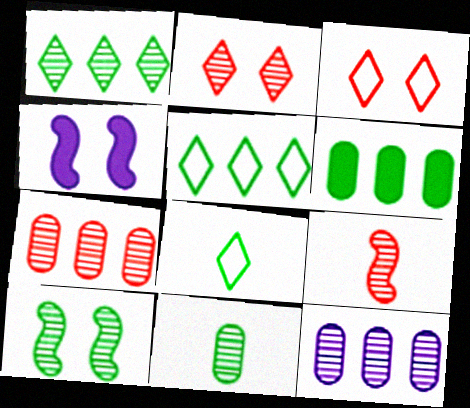[[1, 10, 11], 
[2, 7, 9], 
[4, 7, 8], 
[6, 8, 10]]